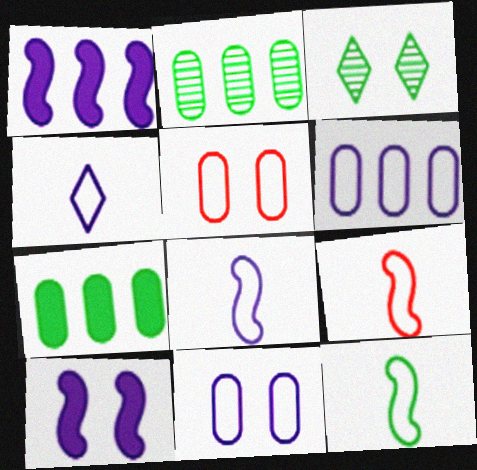[[3, 5, 10], 
[3, 7, 12], 
[8, 9, 12]]